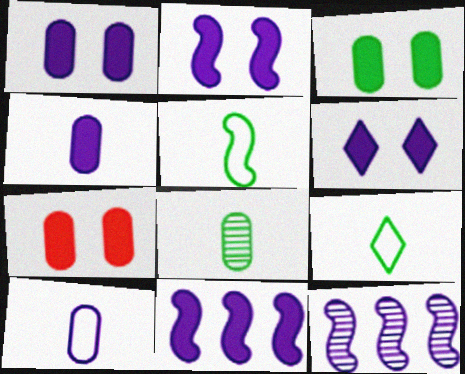[[1, 2, 6], 
[1, 3, 7], 
[4, 6, 11], 
[6, 10, 12], 
[7, 9, 12]]